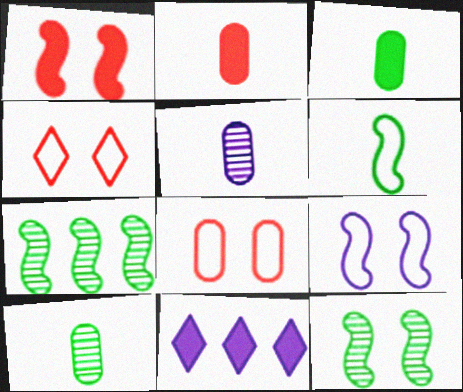[[1, 3, 11], 
[1, 9, 12], 
[5, 9, 11]]